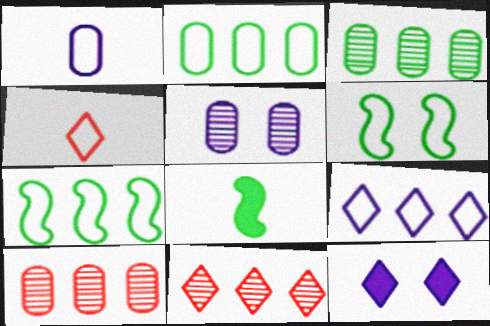[]